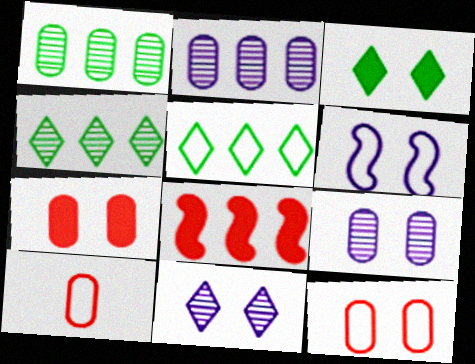[[2, 5, 8], 
[5, 6, 10]]